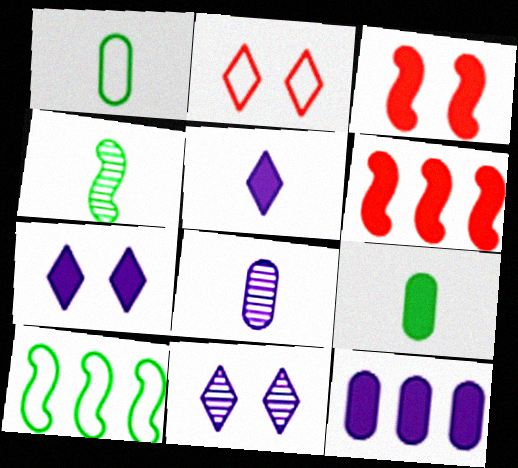[[1, 6, 11], 
[2, 4, 12], 
[6, 7, 9]]